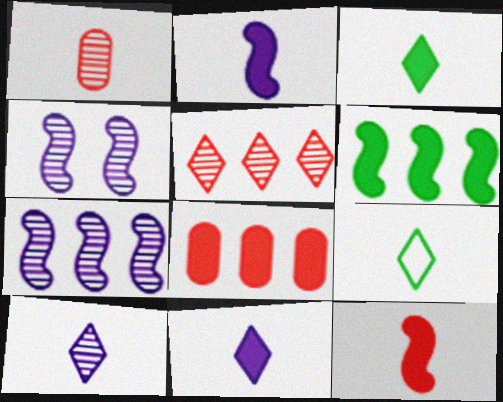[[1, 2, 9], 
[4, 8, 9]]